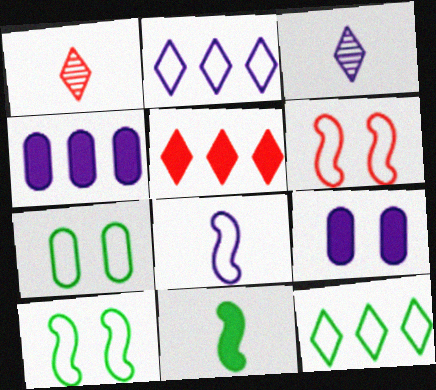[[1, 4, 10], 
[5, 9, 11]]